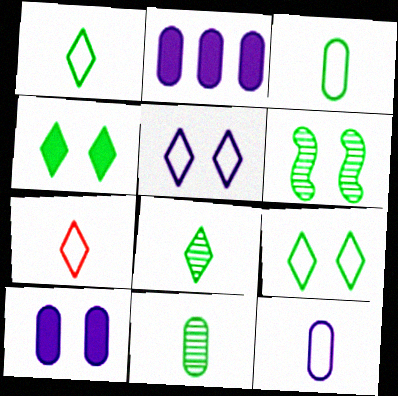[[2, 6, 7]]